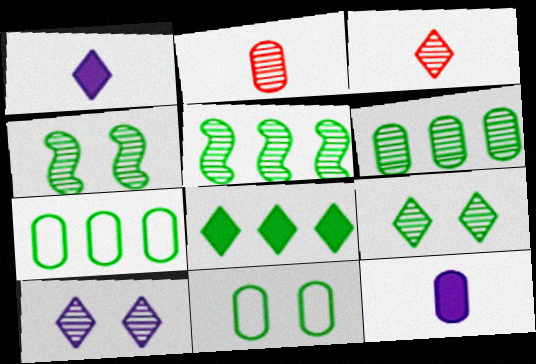[[2, 5, 10], 
[5, 7, 8]]